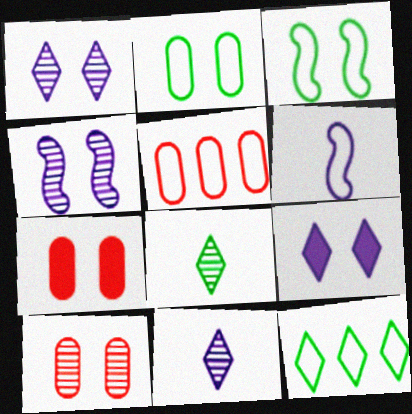[[1, 3, 7], 
[3, 9, 10]]